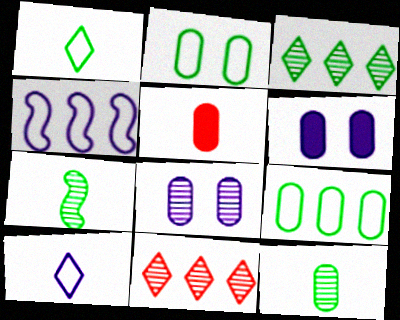[[5, 7, 10], 
[5, 8, 9], 
[7, 8, 11]]